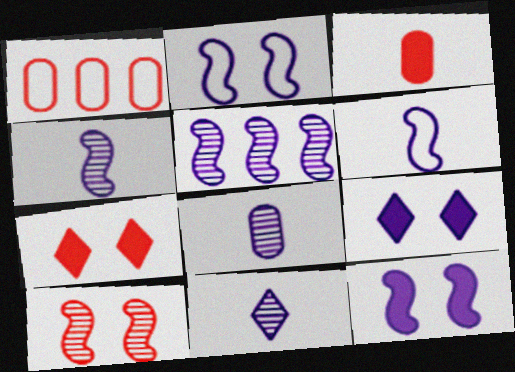[[4, 8, 11], 
[5, 6, 12]]